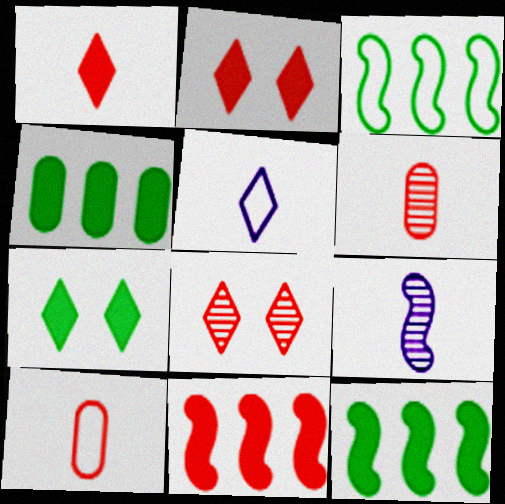[[8, 10, 11]]